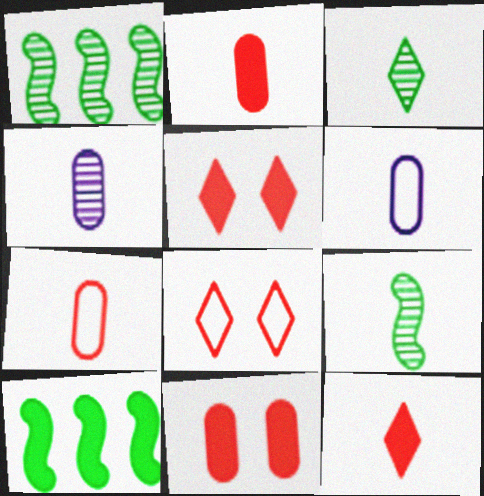[[1, 5, 6], 
[4, 8, 10], 
[6, 9, 12]]